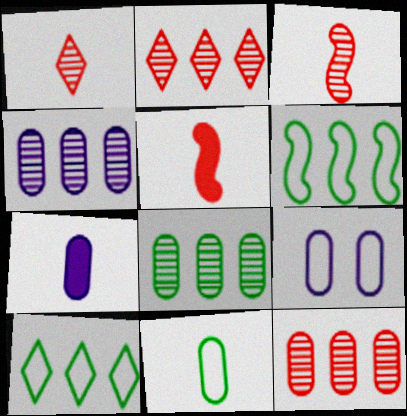[[4, 7, 9], 
[4, 8, 12]]